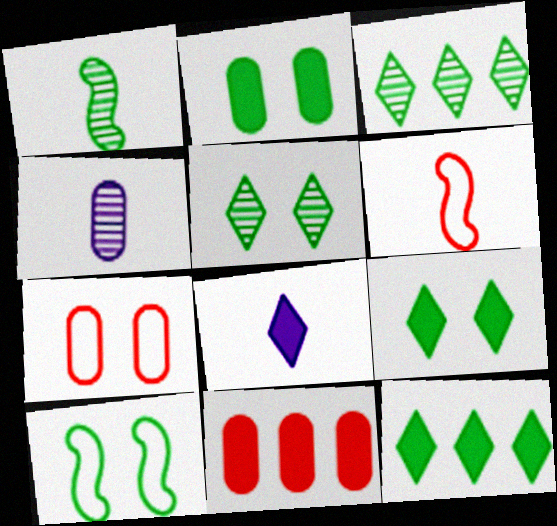[[2, 5, 10]]